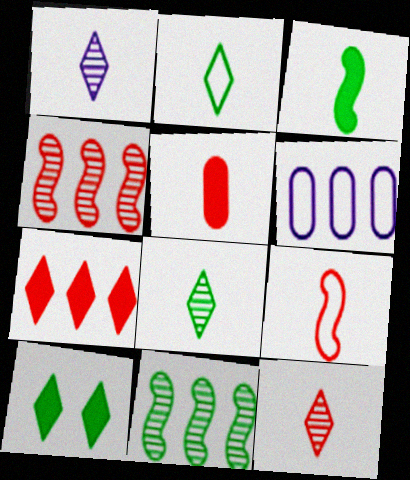[[1, 8, 12], 
[5, 9, 12], 
[6, 7, 11]]